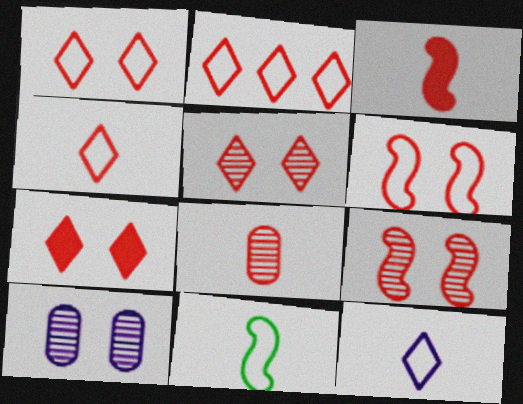[[1, 2, 4], 
[1, 5, 7], 
[3, 4, 8]]